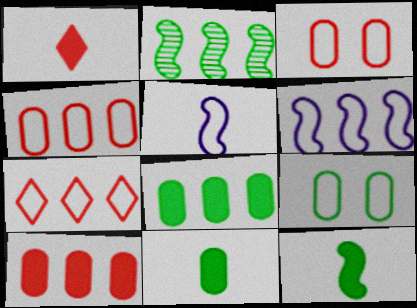[[5, 7, 9]]